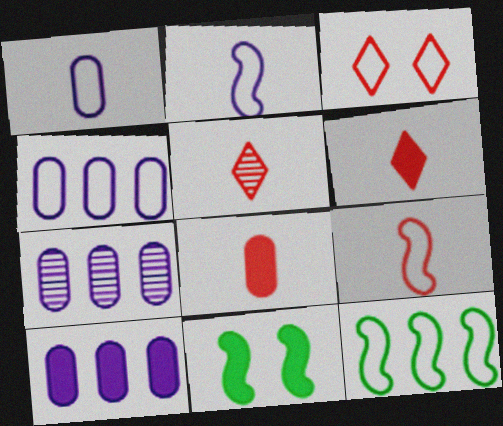[[1, 3, 12], 
[4, 5, 11], 
[4, 7, 10], 
[5, 8, 9], 
[6, 10, 11]]